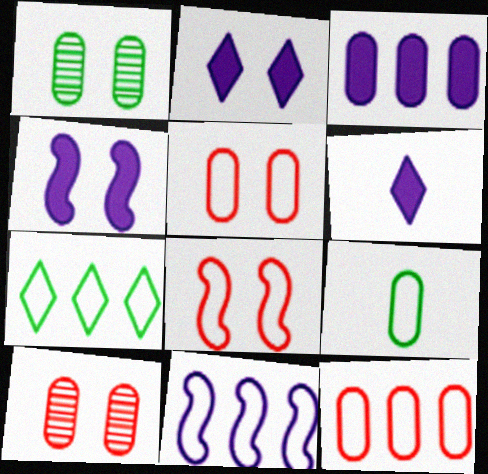[[1, 2, 8], 
[3, 4, 6], 
[3, 9, 10], 
[7, 11, 12]]